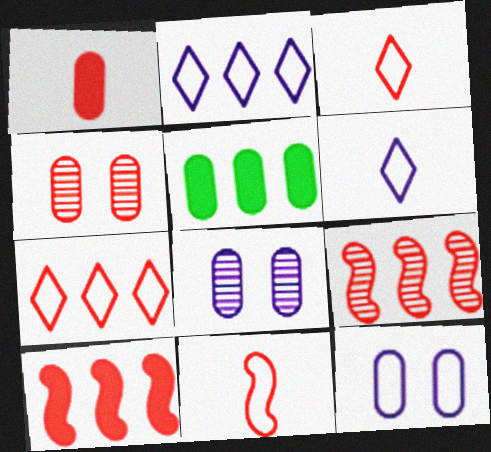[[2, 5, 9], 
[3, 4, 10]]